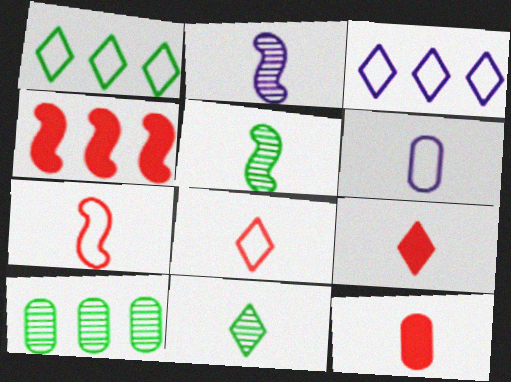[[3, 4, 10], 
[5, 6, 9]]